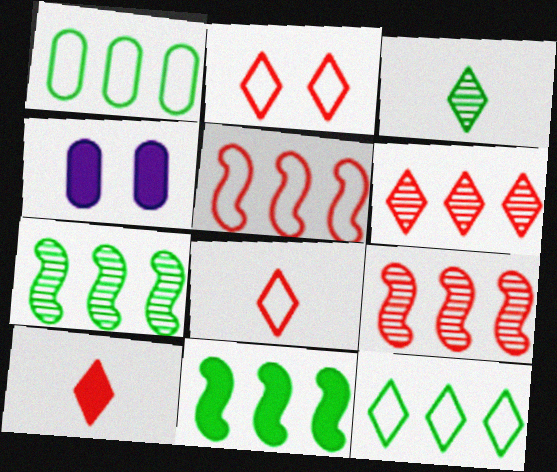[[2, 6, 10], 
[3, 4, 5], 
[4, 7, 8], 
[4, 10, 11]]